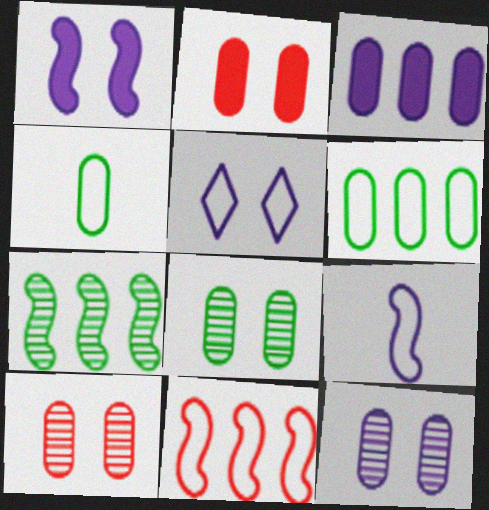[[1, 5, 12], 
[3, 4, 10], 
[4, 5, 11], 
[8, 10, 12]]